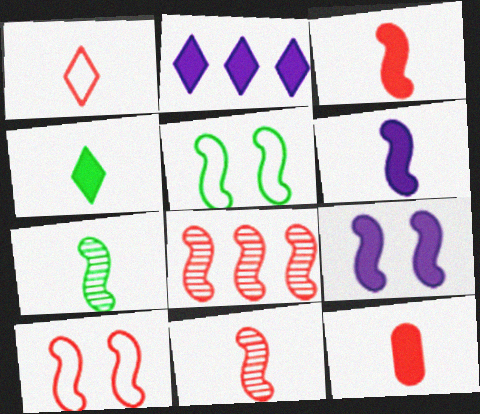[[1, 11, 12], 
[3, 8, 10], 
[4, 6, 12], 
[5, 6, 8]]